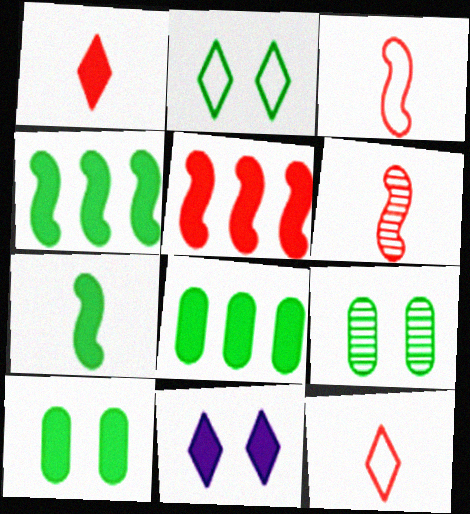[]